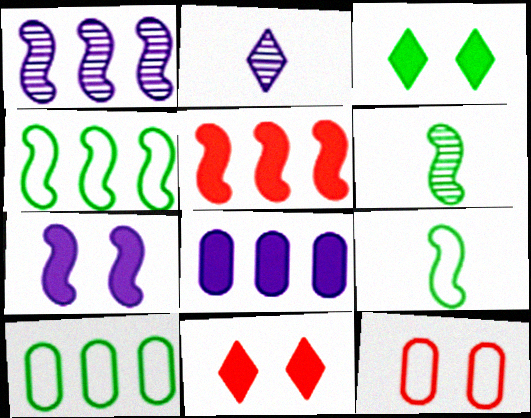[[1, 4, 5], 
[3, 6, 10]]